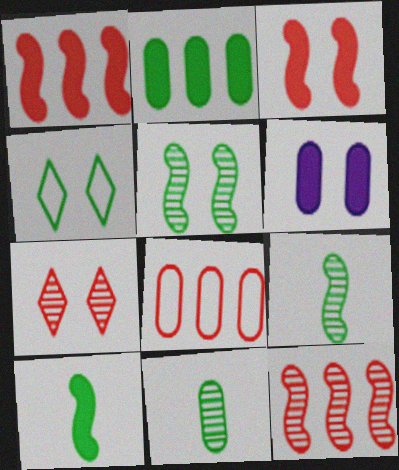[[2, 4, 9], 
[6, 8, 11]]